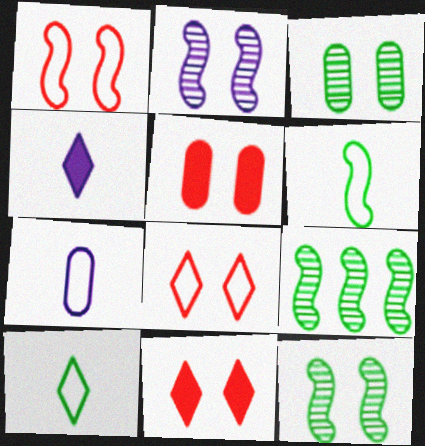[[7, 9, 11]]